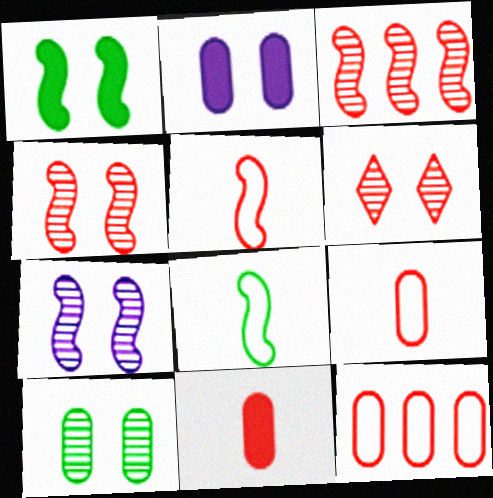[[6, 7, 10]]